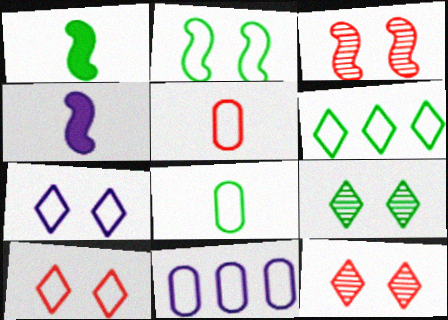[[1, 11, 12], 
[2, 6, 8]]